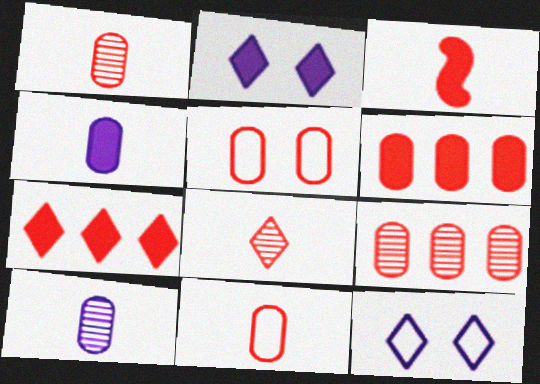[[1, 5, 6], 
[3, 8, 11]]